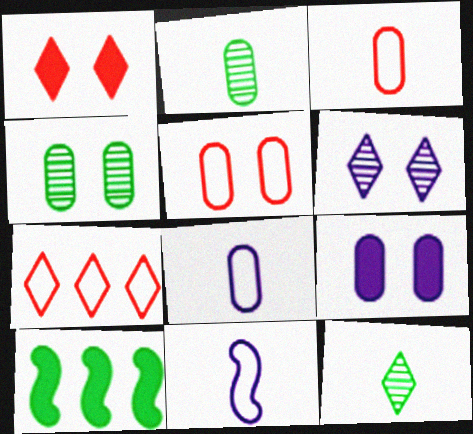[[3, 6, 10], 
[4, 5, 9]]